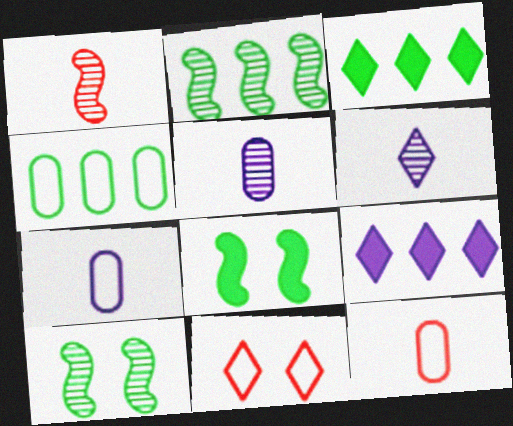[[2, 3, 4], 
[3, 6, 11], 
[9, 10, 12]]